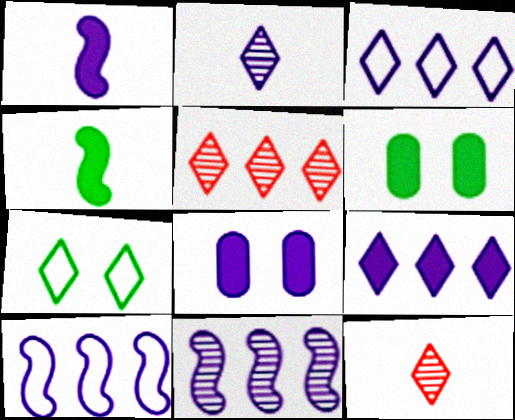[[1, 8, 9], 
[2, 8, 10], 
[6, 10, 12], 
[7, 9, 12]]